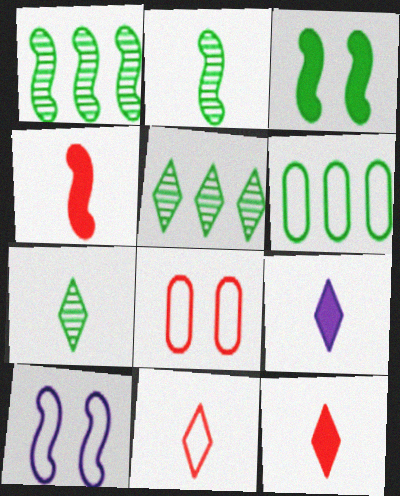[[1, 4, 10], 
[1, 8, 9], 
[3, 6, 7], 
[6, 10, 11], 
[7, 9, 11]]